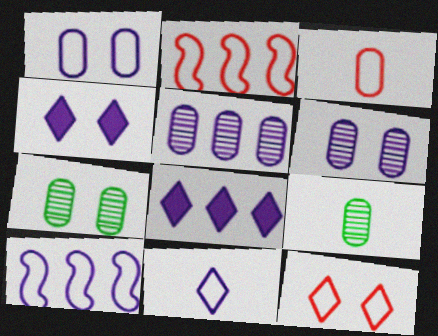[[1, 10, 11], 
[2, 3, 12], 
[2, 4, 9], 
[5, 8, 10]]